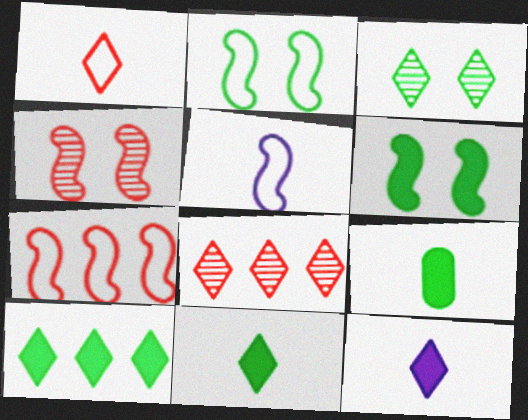[[2, 5, 7], 
[6, 9, 10]]